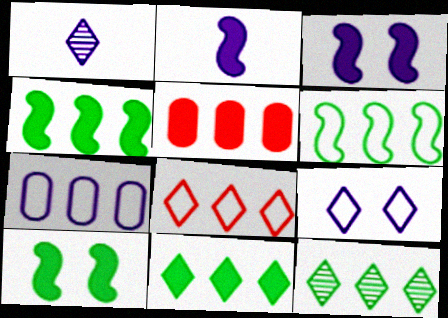[[1, 3, 7], 
[6, 7, 8]]